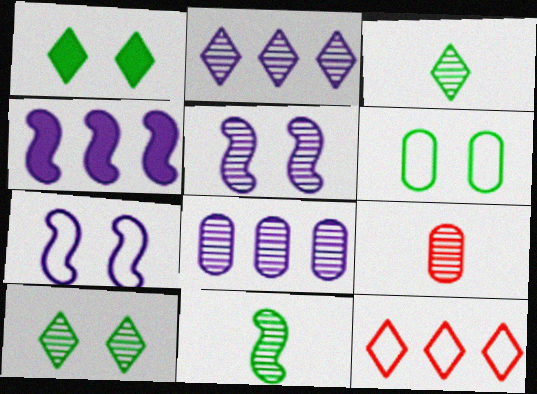[]